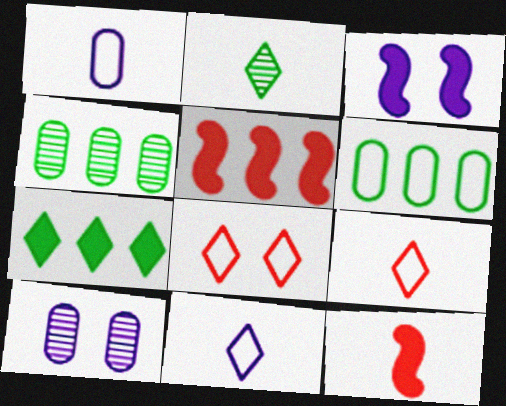[[1, 2, 12], 
[3, 4, 9]]